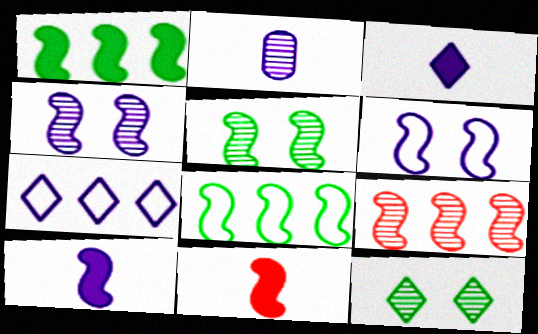[[2, 9, 12], 
[4, 8, 11]]